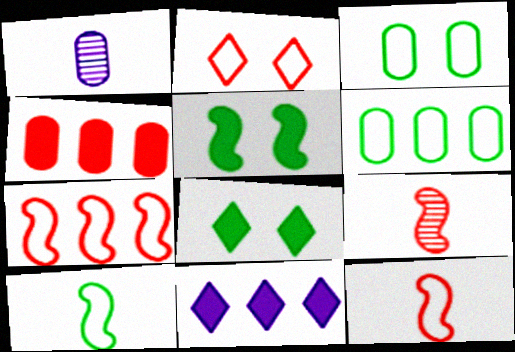[[1, 3, 4], 
[1, 7, 8], 
[2, 4, 9], 
[3, 9, 11]]